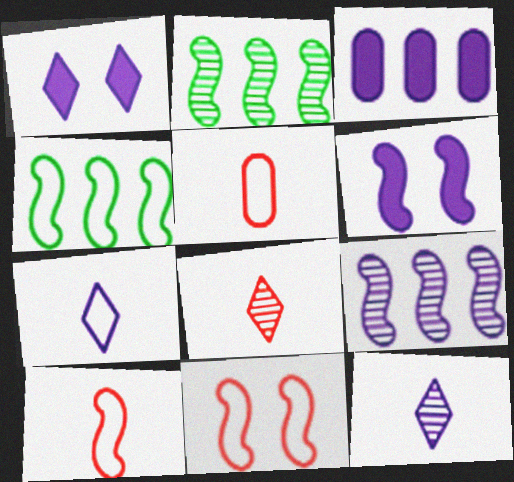[[1, 2, 5], 
[2, 6, 10]]